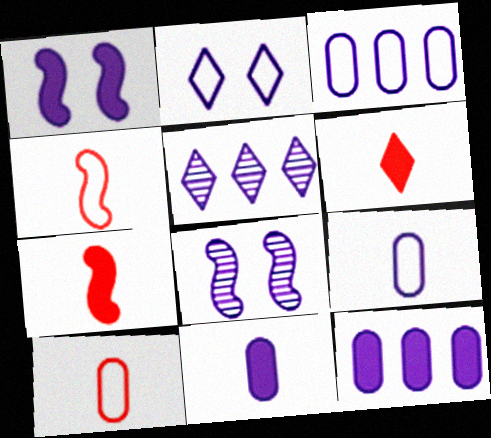[[1, 5, 9]]